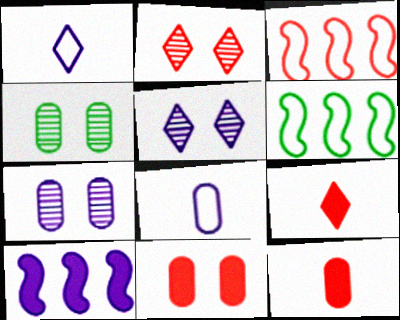[[1, 7, 10], 
[2, 3, 12], 
[5, 6, 12], 
[5, 8, 10], 
[6, 7, 9]]